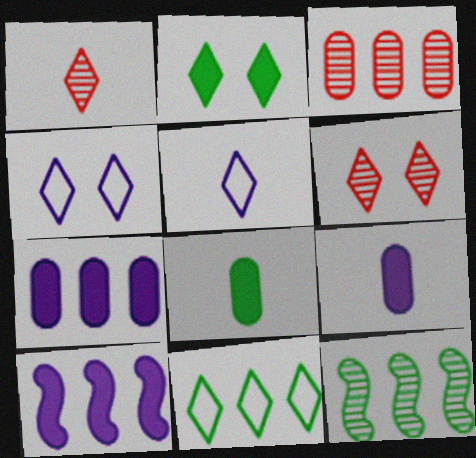[[2, 4, 6], 
[3, 10, 11]]